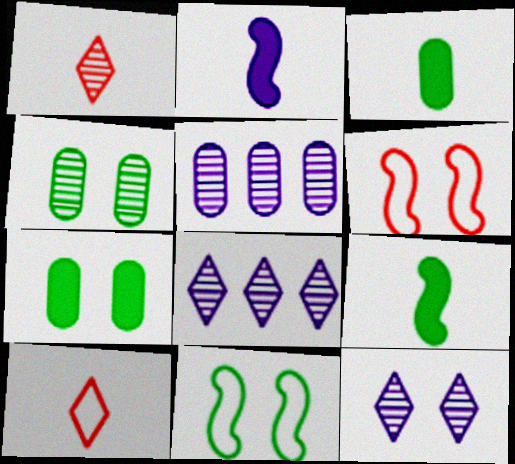[[3, 6, 8], 
[6, 7, 12]]